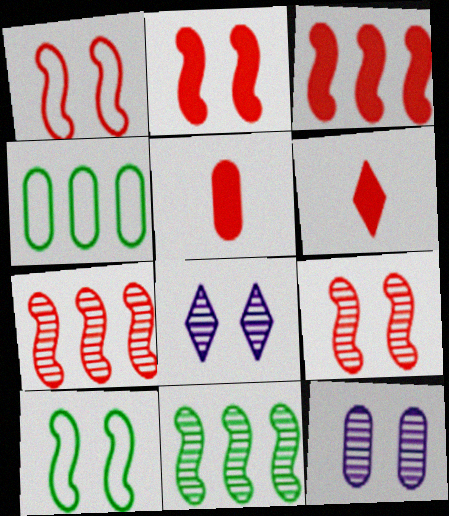[[1, 2, 9], 
[4, 5, 12]]